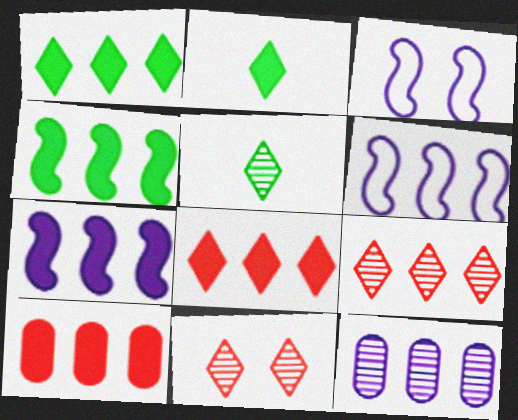[[1, 7, 10], 
[3, 5, 10]]